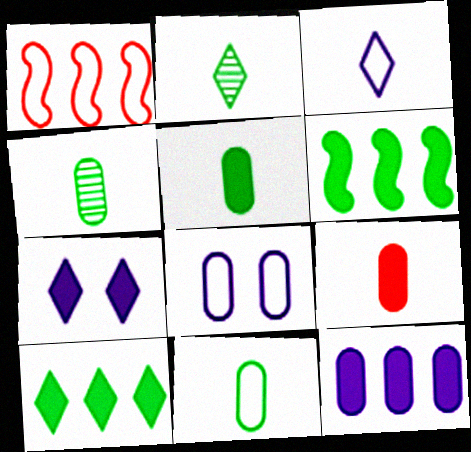[[1, 4, 7], 
[4, 5, 11], 
[6, 7, 9]]